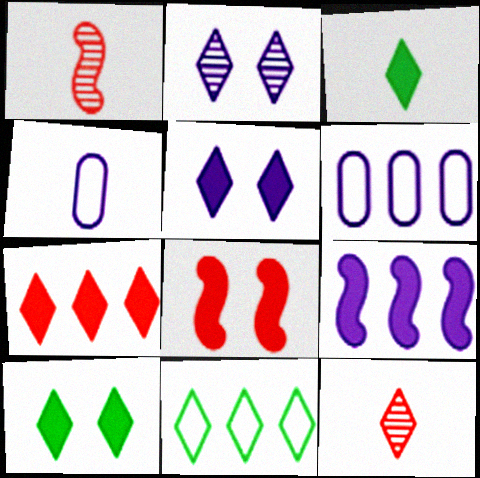[[1, 3, 4], 
[1, 6, 10], 
[2, 4, 9], 
[3, 5, 7], 
[5, 11, 12]]